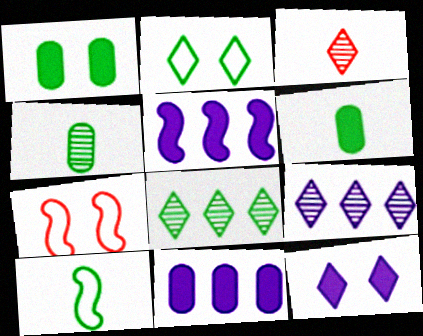[[1, 8, 10], 
[6, 7, 9]]